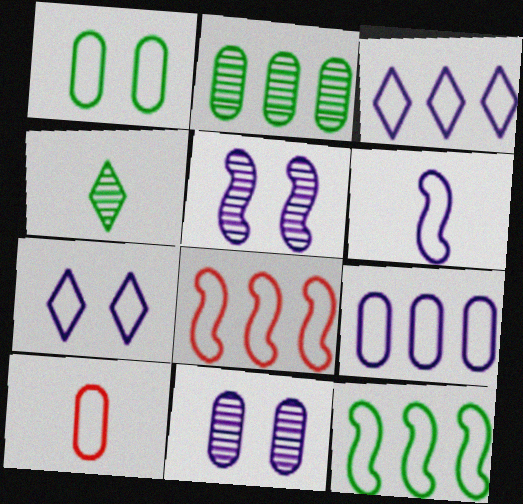[[1, 9, 10], 
[6, 7, 9], 
[7, 10, 12]]